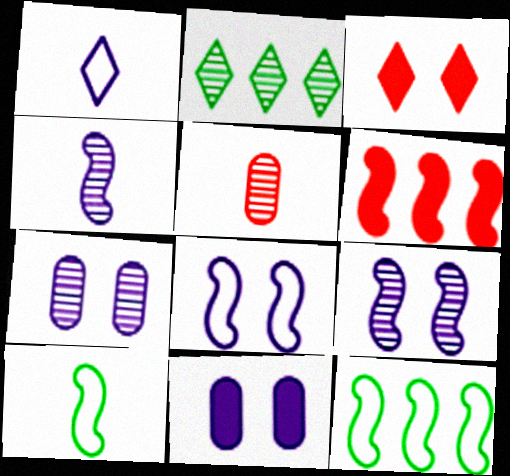[[1, 2, 3], 
[2, 5, 9], 
[6, 9, 10]]